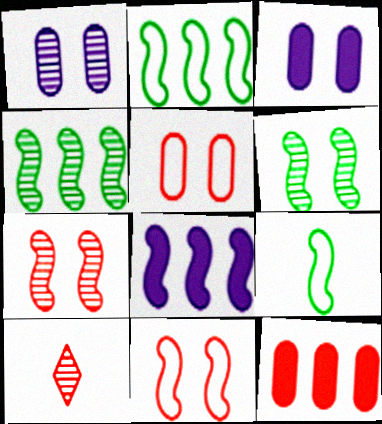[[1, 4, 10], 
[2, 3, 10], 
[7, 8, 9], 
[10, 11, 12]]